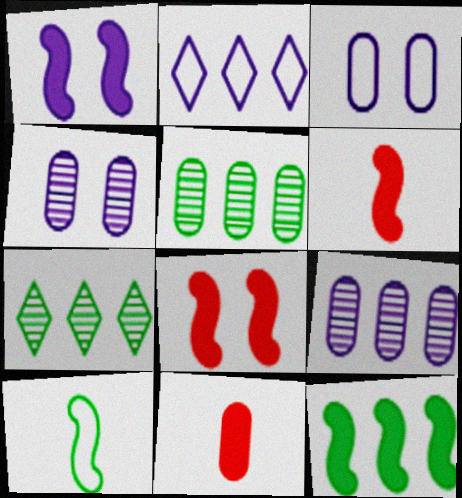[[1, 6, 12], 
[3, 5, 11], 
[3, 6, 7]]